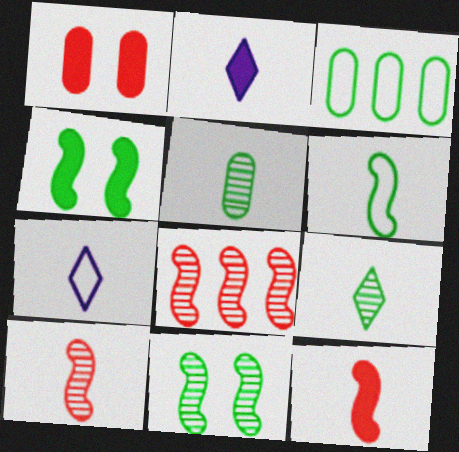[[3, 4, 9], 
[5, 7, 12]]